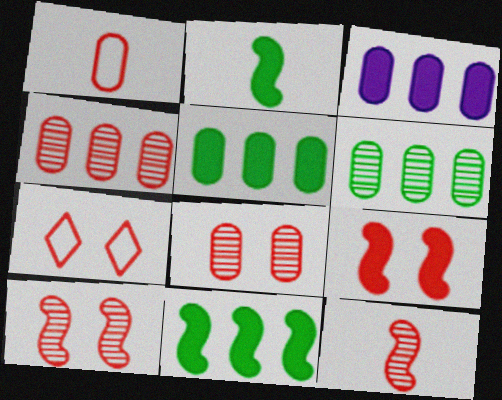[[7, 8, 9]]